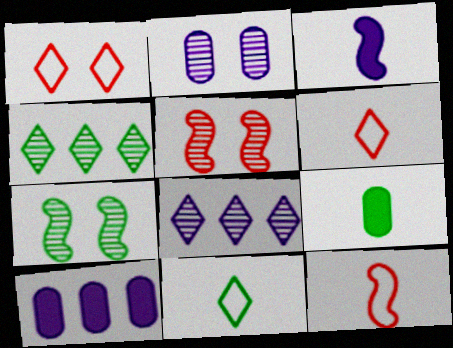[[5, 10, 11], 
[6, 7, 10]]